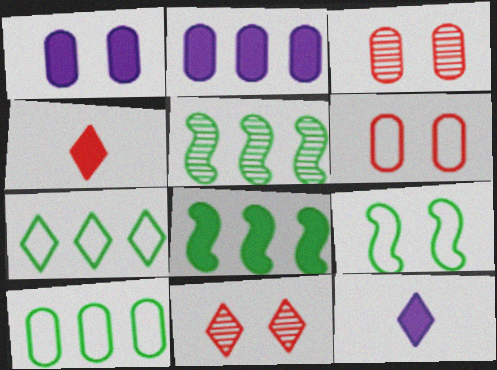[[1, 4, 8], 
[1, 9, 11], 
[5, 6, 12], 
[7, 11, 12]]